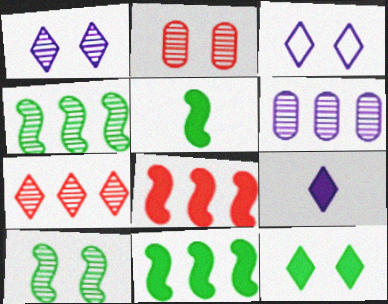[[1, 2, 10], 
[4, 6, 7]]